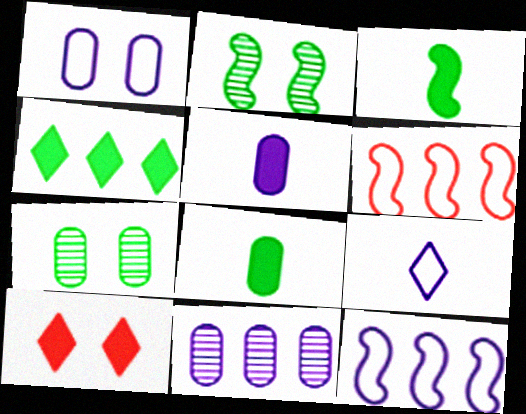[[1, 2, 10], 
[1, 5, 11], 
[1, 9, 12], 
[4, 6, 11]]